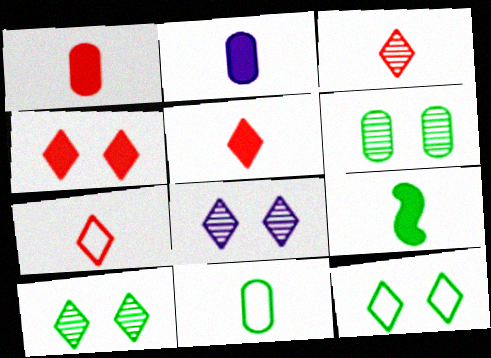[[2, 5, 9], 
[3, 5, 7], 
[4, 8, 12]]